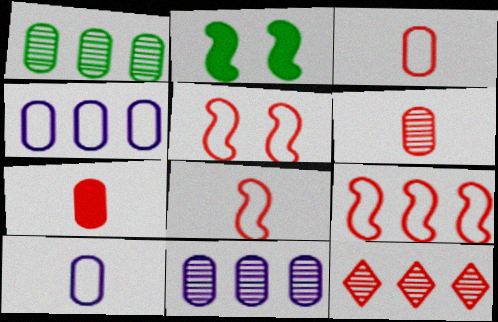[[2, 10, 12], 
[3, 6, 7], 
[5, 7, 12], 
[5, 8, 9]]